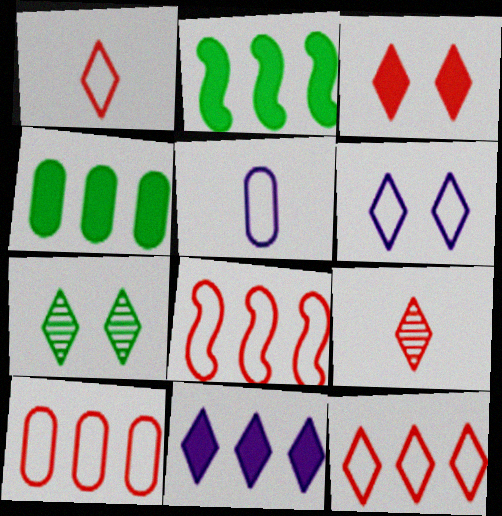[[1, 7, 11], 
[3, 6, 7], 
[3, 9, 12], 
[8, 10, 12]]